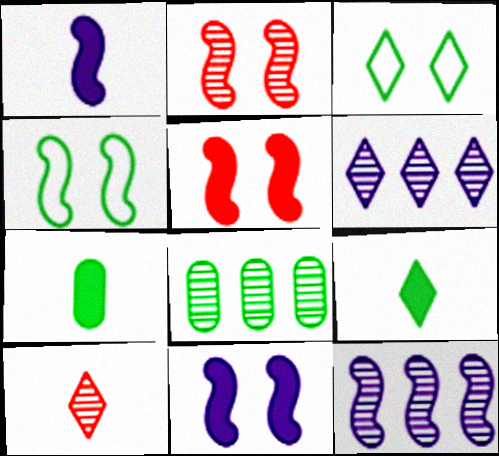[[2, 4, 11], 
[4, 8, 9]]